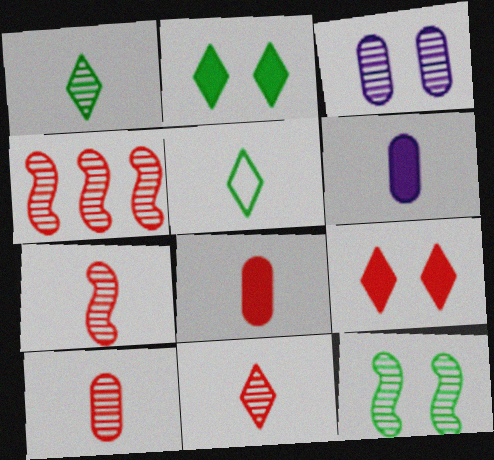[[1, 3, 4], 
[5, 6, 7], 
[7, 10, 11]]